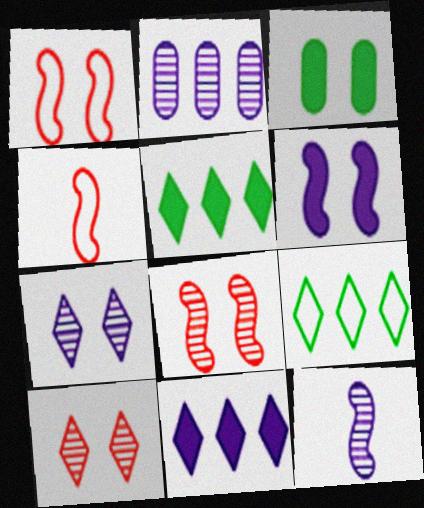[[1, 3, 7], 
[2, 7, 12]]